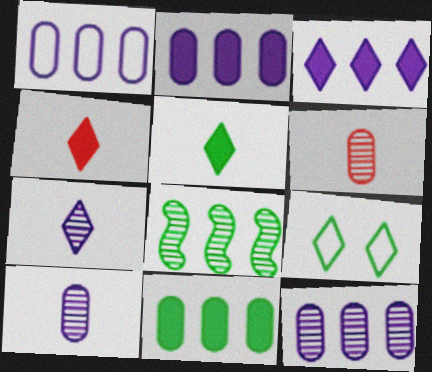[[1, 2, 12]]